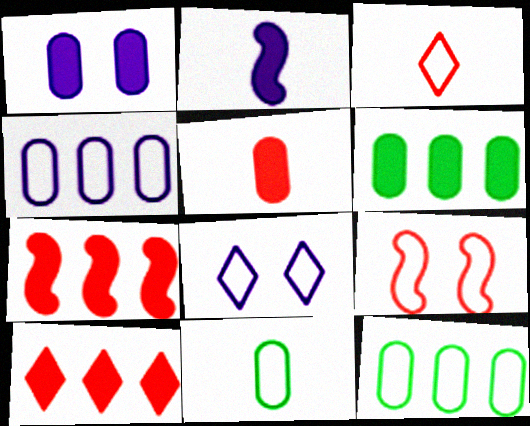[[1, 5, 6]]